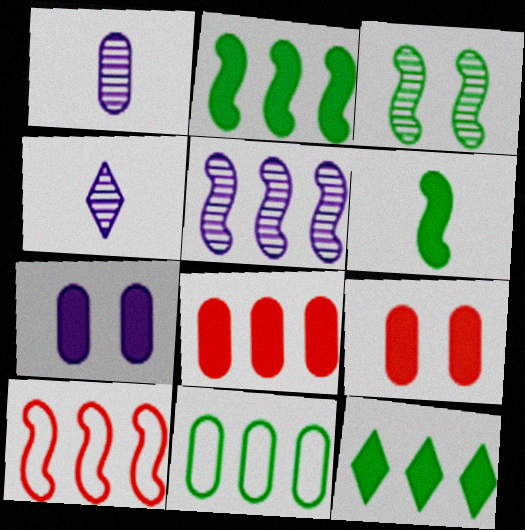[[1, 9, 11], 
[2, 5, 10]]